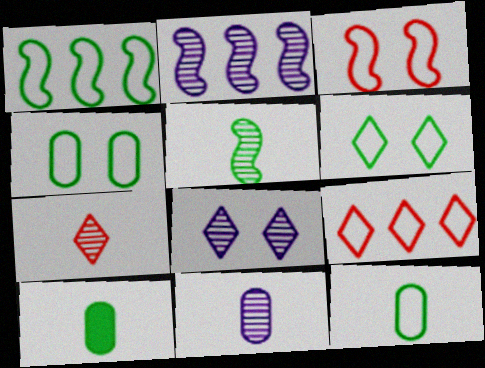[[1, 6, 12], 
[2, 8, 11], 
[5, 7, 11]]